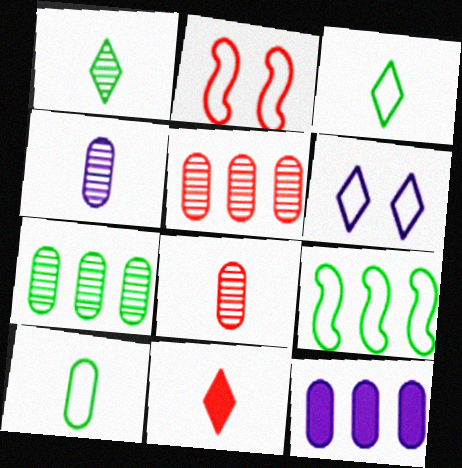[[1, 2, 12], 
[2, 5, 11]]